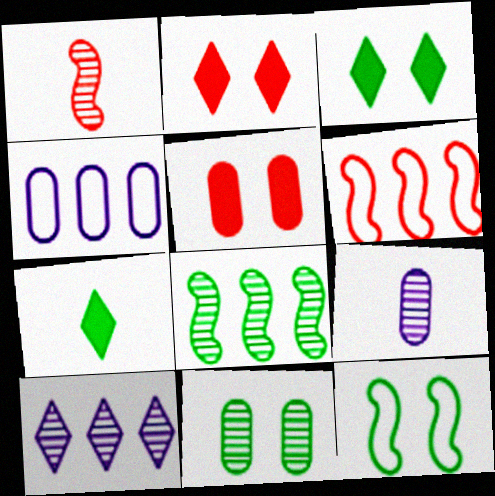[[1, 3, 4], 
[1, 10, 11], 
[3, 6, 9], 
[3, 11, 12]]